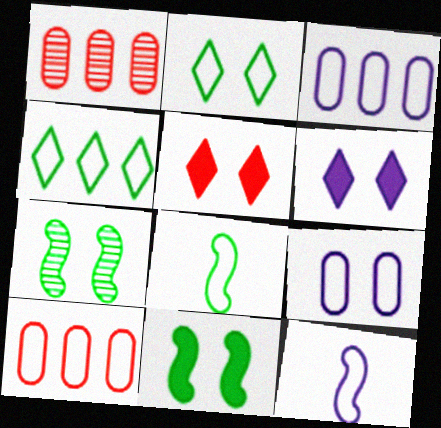[[1, 6, 8], 
[2, 10, 12], 
[5, 7, 9]]